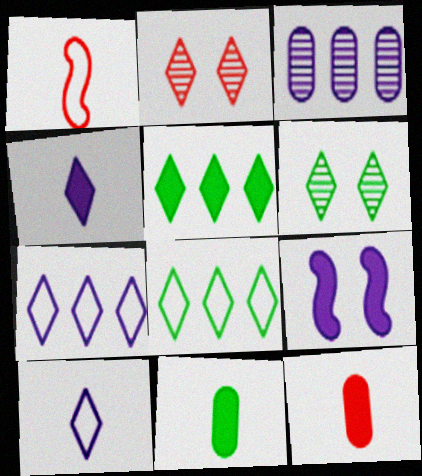[[2, 4, 8], 
[2, 5, 10], 
[3, 9, 10], 
[5, 9, 12]]